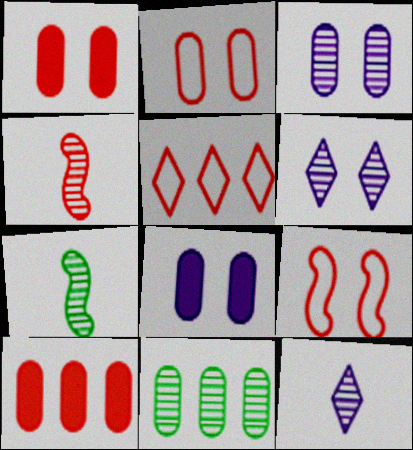[[1, 4, 5], 
[4, 6, 11], 
[5, 7, 8]]